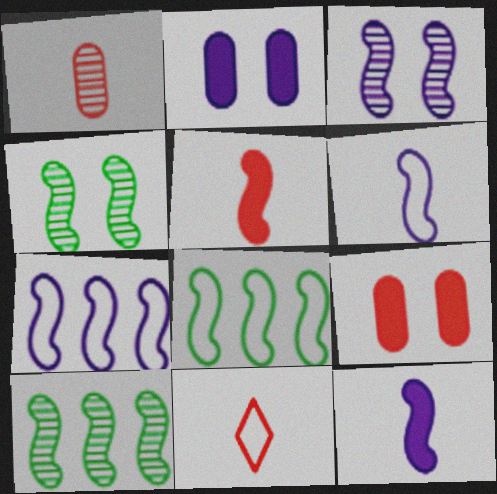[[1, 5, 11], 
[2, 10, 11], 
[3, 5, 8], 
[3, 7, 12], 
[4, 5, 7]]